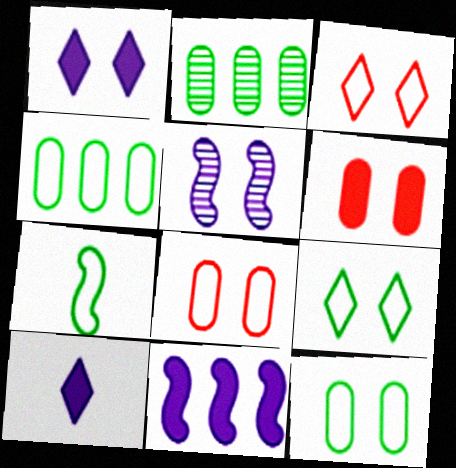[[4, 7, 9], 
[5, 6, 9]]